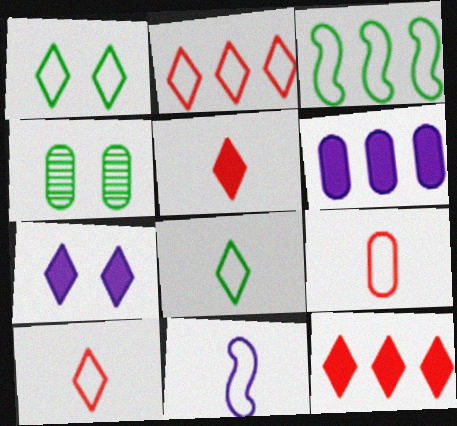[[4, 6, 9], 
[4, 11, 12], 
[8, 9, 11]]